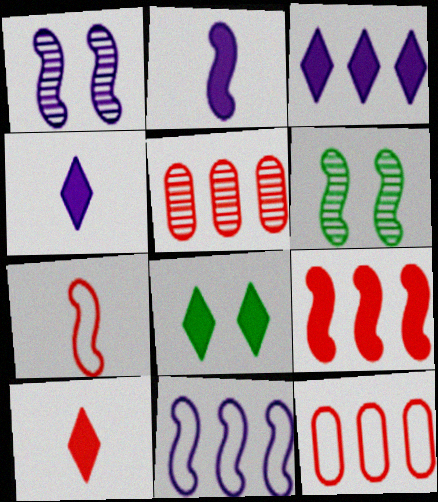[[1, 2, 11], 
[3, 8, 10], 
[4, 6, 12]]